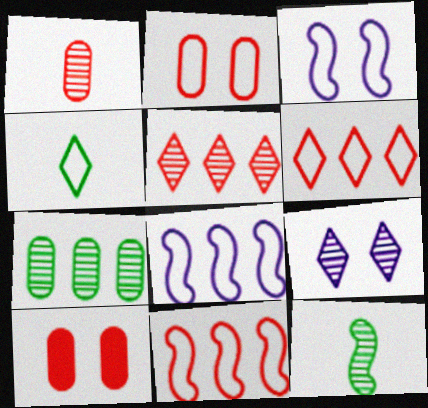[[2, 4, 8]]